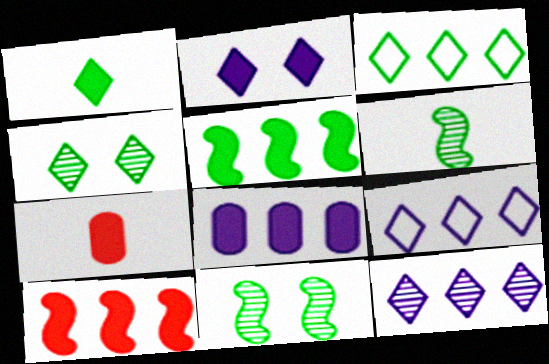[[1, 3, 4], 
[2, 5, 7], 
[7, 9, 11]]